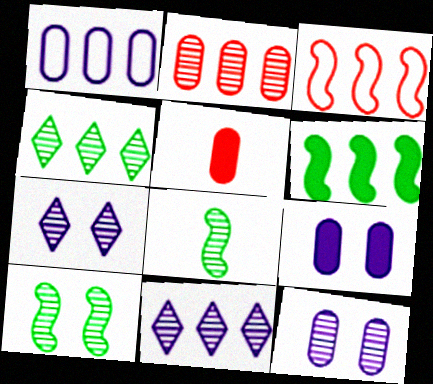[[2, 7, 8]]